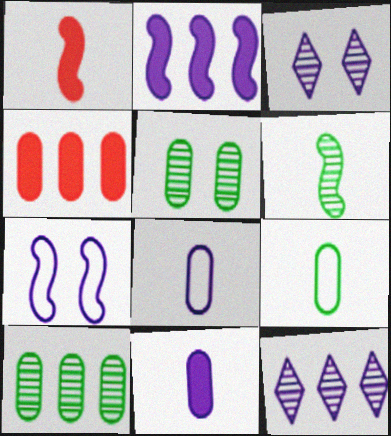[[2, 3, 8], 
[4, 5, 8], 
[7, 11, 12]]